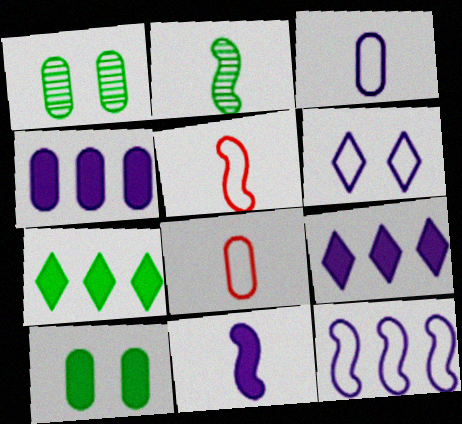[[1, 4, 8], 
[1, 5, 9], 
[2, 5, 11], 
[3, 6, 12]]